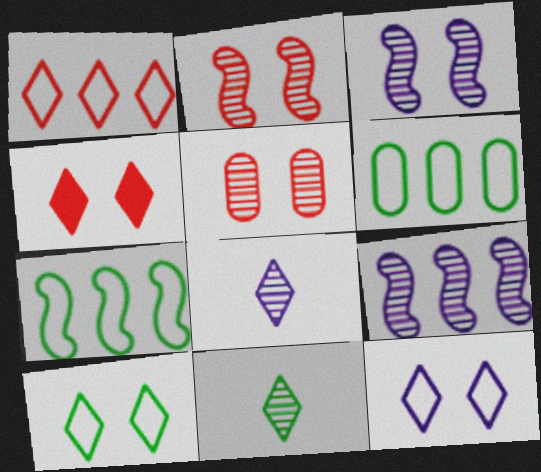[[5, 9, 11]]